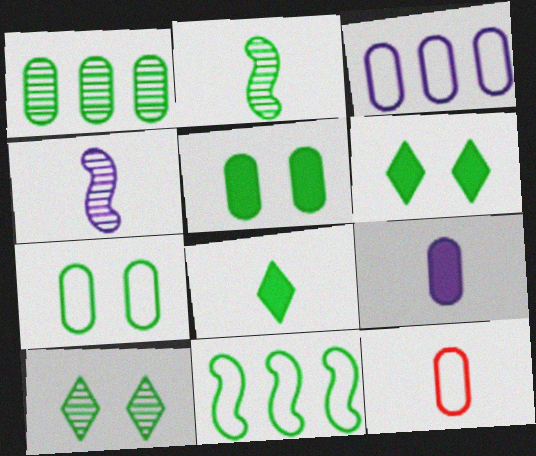[[1, 2, 10], 
[3, 7, 12], 
[4, 8, 12]]